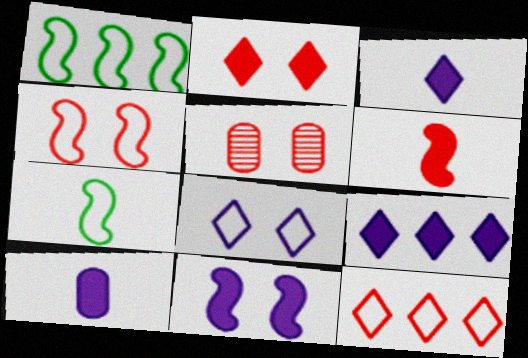[[1, 3, 5], 
[2, 4, 5], 
[5, 6, 12], 
[5, 7, 9], 
[9, 10, 11]]